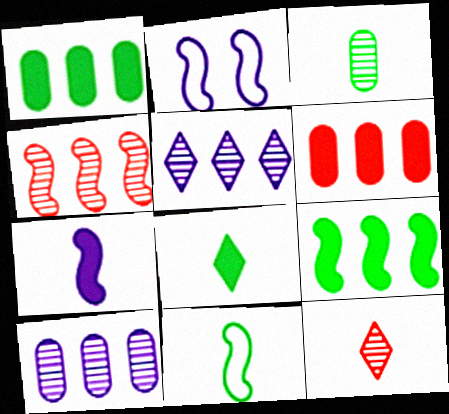[[1, 2, 12], 
[3, 8, 11]]